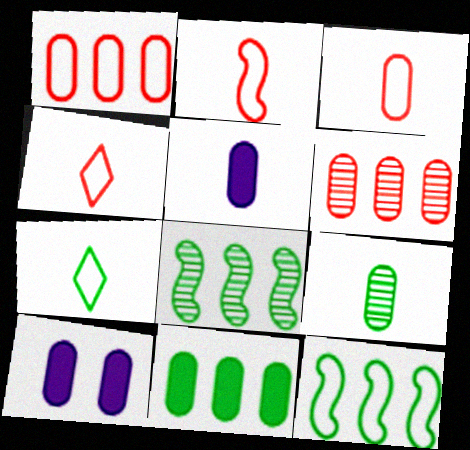[[1, 9, 10], 
[2, 3, 4], 
[3, 5, 9], 
[4, 8, 10]]